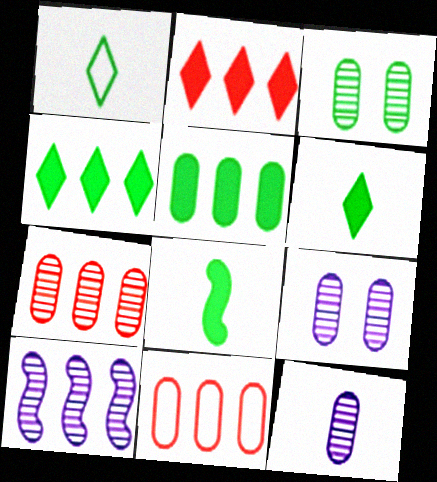[[3, 7, 12], 
[4, 10, 11]]